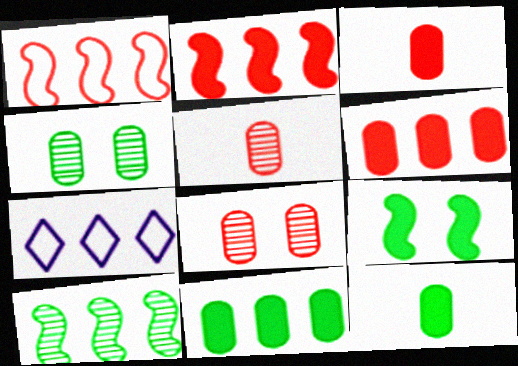[[5, 7, 9], 
[6, 7, 10]]